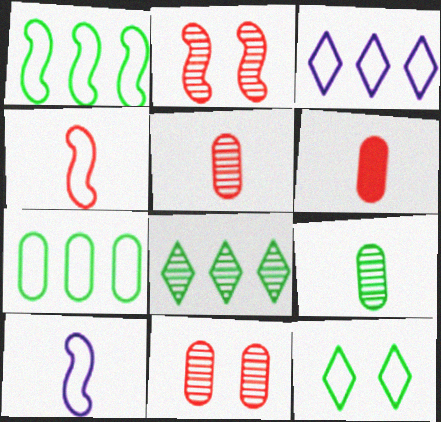[]